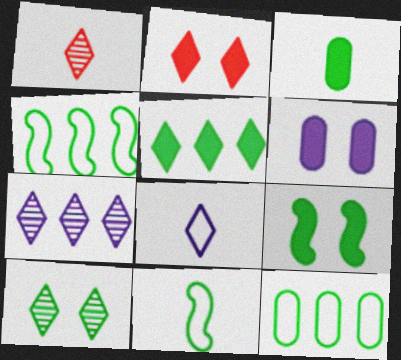[[1, 4, 6], 
[1, 7, 10], 
[2, 6, 9], 
[3, 4, 10], 
[3, 5, 9]]